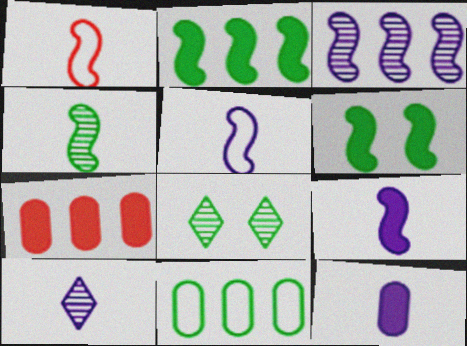[[1, 3, 6], 
[1, 4, 9], 
[5, 7, 8], 
[5, 10, 12]]